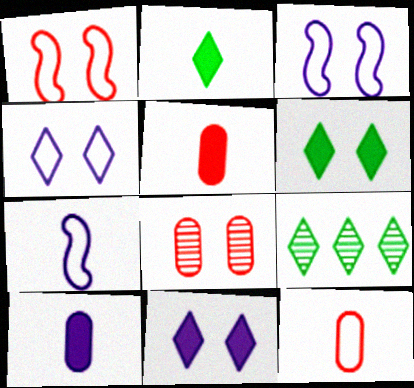[[1, 9, 10], 
[3, 5, 9], 
[3, 6, 8]]